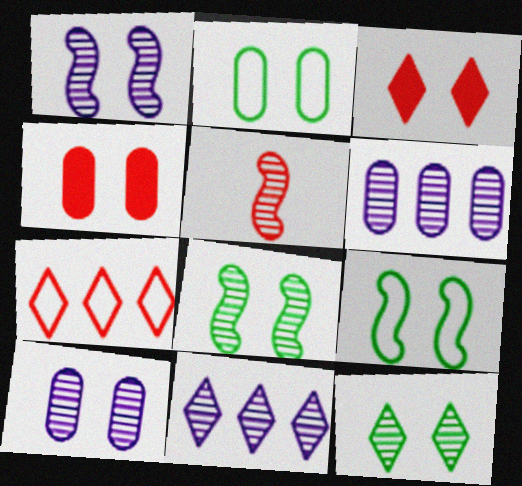[[1, 2, 3], 
[2, 4, 10], 
[3, 9, 10], 
[4, 5, 7], 
[5, 6, 12]]